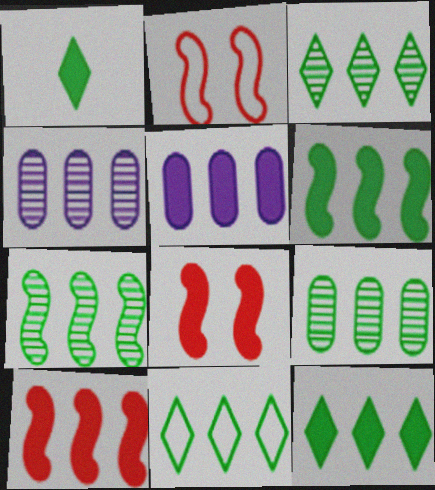[[1, 2, 4], 
[1, 5, 8], 
[3, 7, 9], 
[3, 11, 12], 
[4, 10, 11], 
[5, 10, 12], 
[6, 9, 11]]